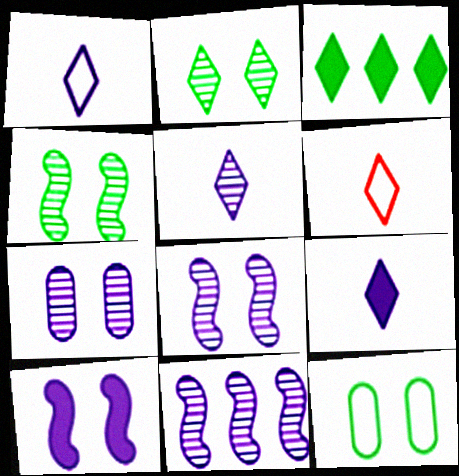[[1, 5, 9], 
[5, 7, 11]]